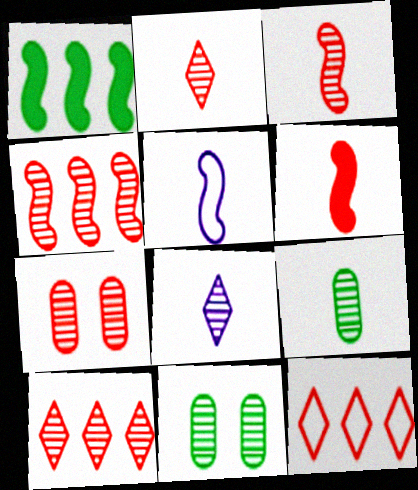[[2, 4, 7], 
[3, 7, 10], 
[3, 8, 9], 
[4, 8, 11], 
[6, 7, 12]]